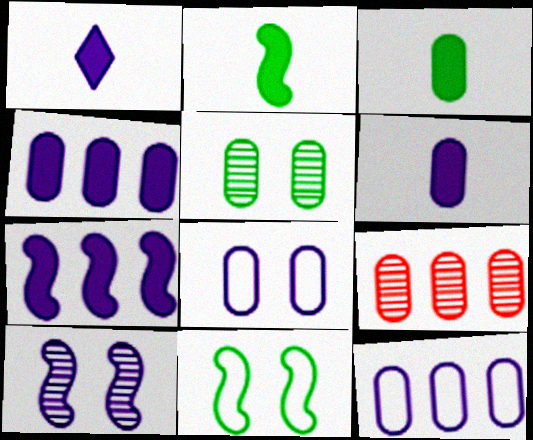[[1, 9, 11], 
[1, 10, 12], 
[3, 8, 9]]